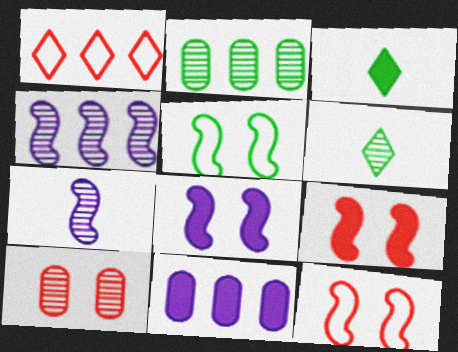[[2, 3, 5], 
[3, 9, 11], 
[4, 6, 10], 
[6, 11, 12]]